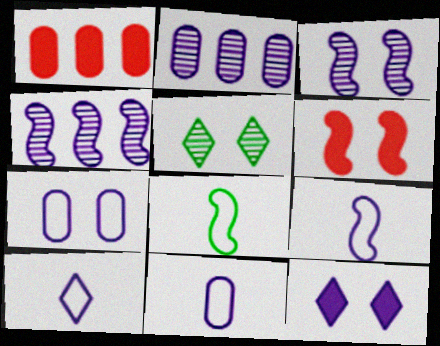[[1, 5, 9], 
[2, 9, 12], 
[3, 7, 12], 
[4, 6, 8], 
[4, 11, 12], 
[5, 6, 7], 
[9, 10, 11]]